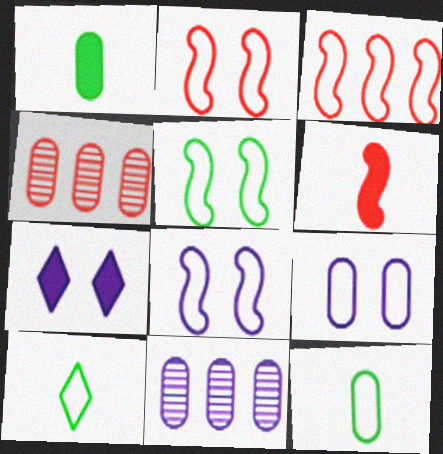[[1, 4, 9], 
[2, 5, 8], 
[3, 9, 10]]